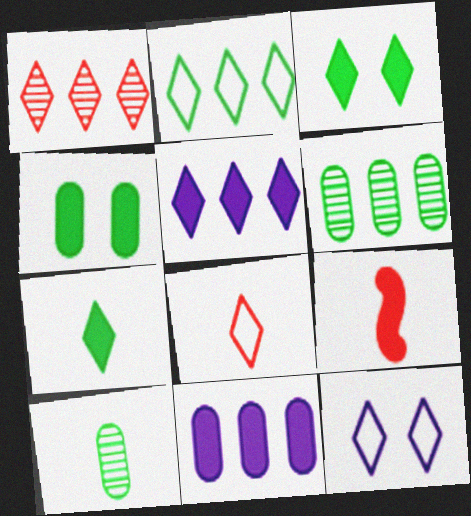[[1, 2, 5], 
[1, 7, 12], 
[2, 8, 12], 
[3, 9, 11], 
[4, 5, 9], 
[6, 9, 12]]